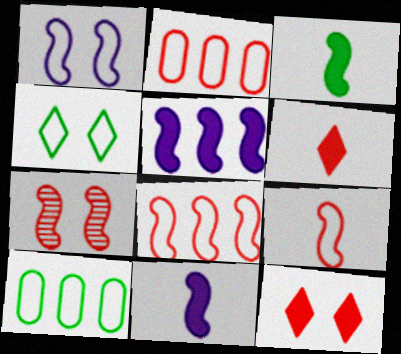[[2, 6, 7]]